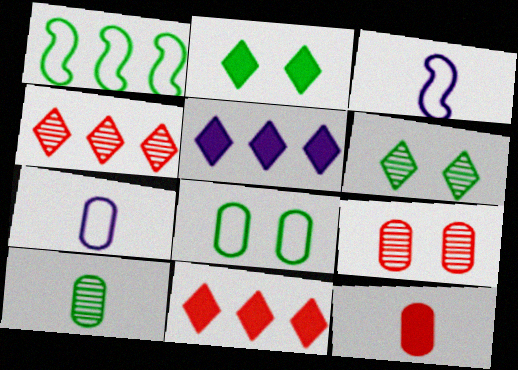[[1, 2, 10], 
[7, 10, 12]]